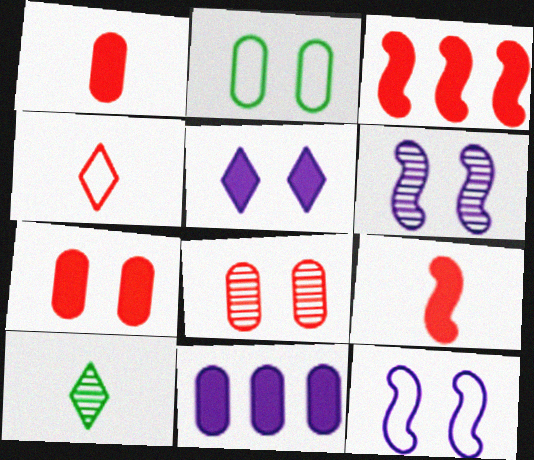[[3, 4, 8]]